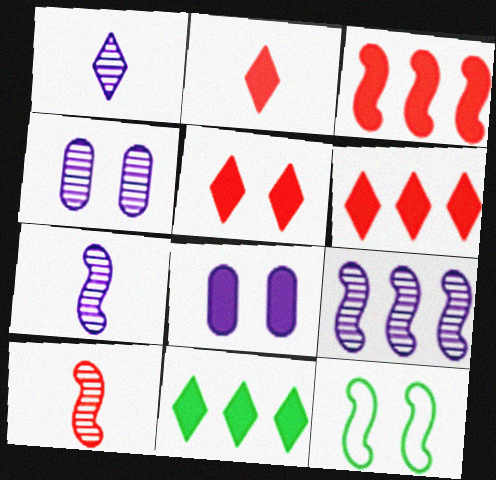[[1, 4, 9], 
[2, 5, 6], 
[3, 7, 12], 
[4, 5, 12]]